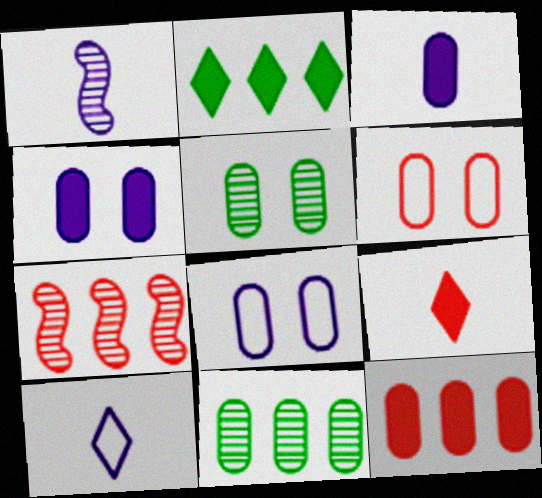[[1, 2, 6], 
[1, 3, 10], 
[3, 6, 11], 
[4, 5, 6], 
[6, 7, 9]]